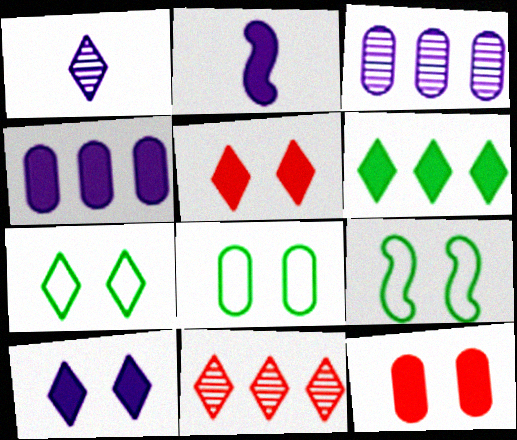[[2, 4, 10], 
[2, 6, 12], 
[2, 8, 11], 
[7, 8, 9]]